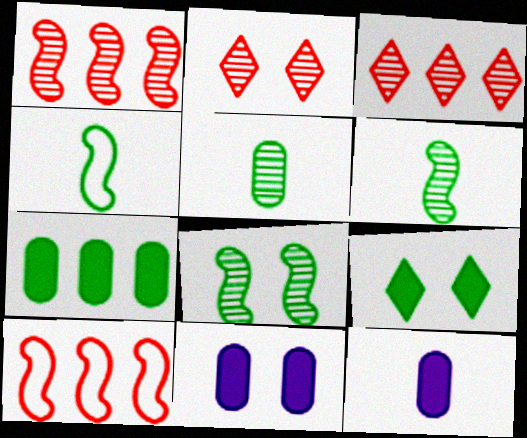[[3, 4, 11]]